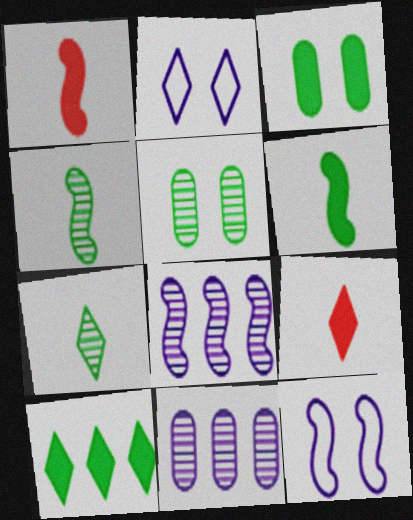[[3, 6, 10]]